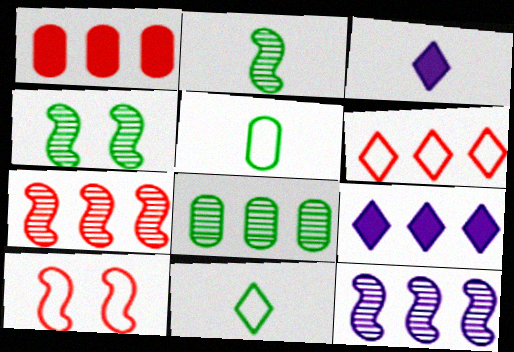[[1, 6, 7], 
[3, 8, 10]]